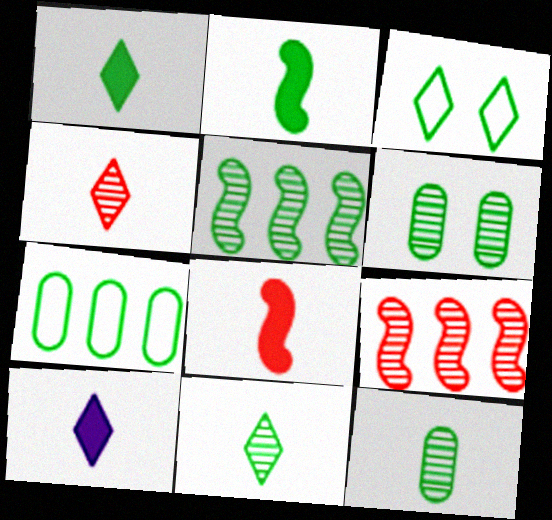[[5, 6, 11]]